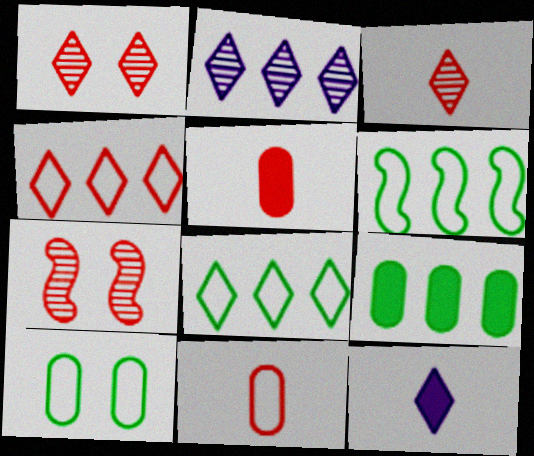[[1, 8, 12], 
[4, 5, 7]]